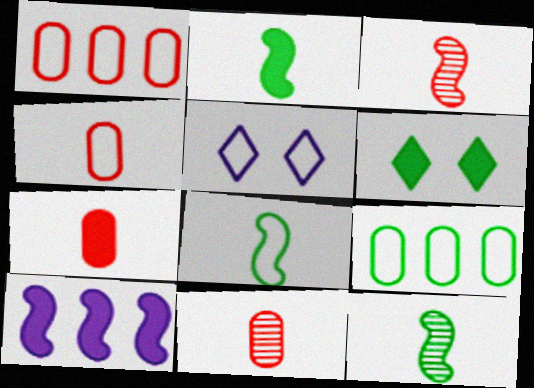[[1, 5, 8], 
[2, 8, 12], 
[4, 7, 11], 
[6, 7, 10], 
[6, 9, 12]]